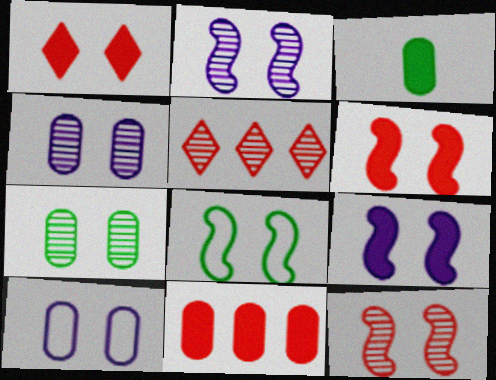[[1, 4, 8], 
[2, 6, 8], 
[8, 9, 12]]